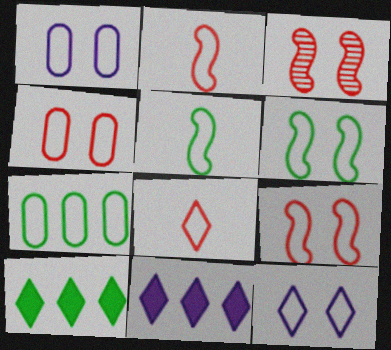[[2, 7, 12], 
[4, 6, 12]]